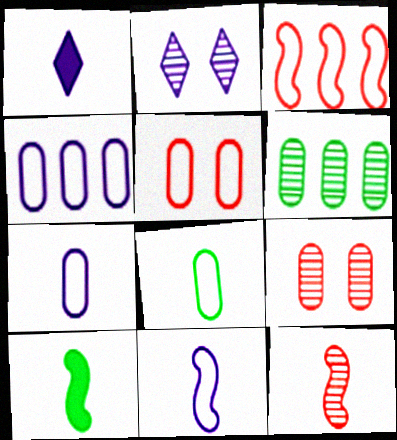[[1, 8, 12], 
[2, 6, 12], 
[4, 5, 8], 
[10, 11, 12]]